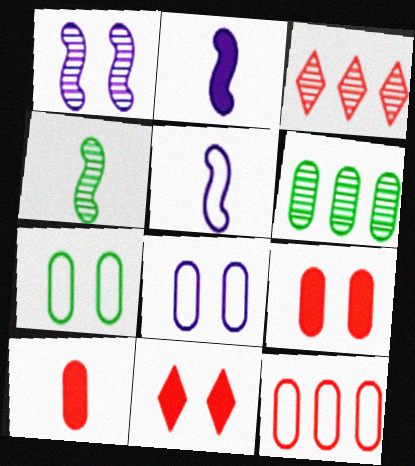[[1, 7, 11], 
[2, 3, 7], 
[5, 6, 11], 
[6, 8, 10]]